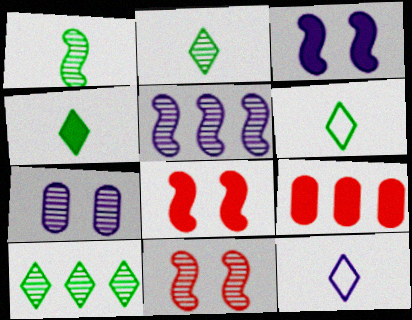[[1, 5, 11], 
[2, 4, 6], 
[3, 4, 9]]